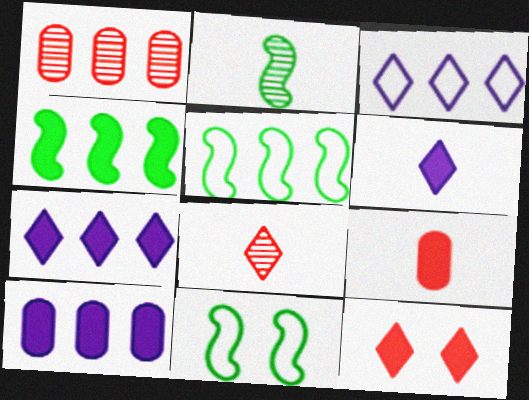[[1, 3, 4], 
[1, 5, 7], 
[1, 6, 11], 
[2, 4, 11], 
[8, 10, 11]]